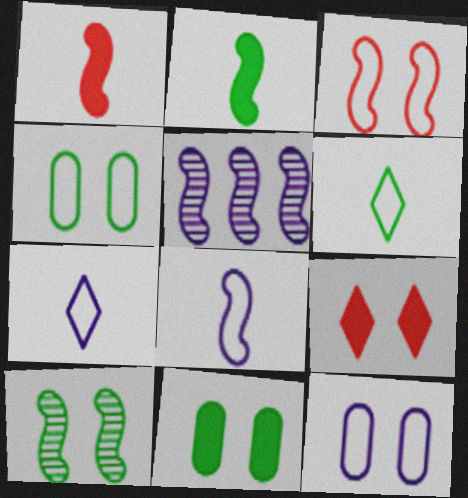[[2, 3, 5], 
[9, 10, 12]]